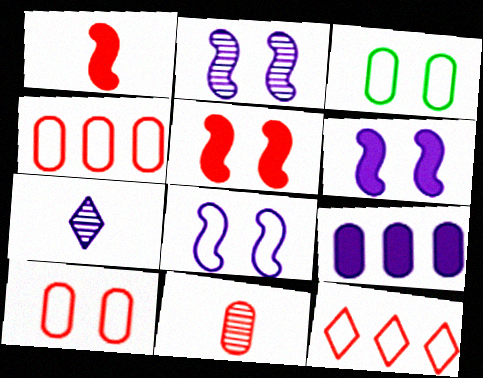[[2, 6, 8], 
[3, 9, 11], 
[5, 11, 12], 
[7, 8, 9]]